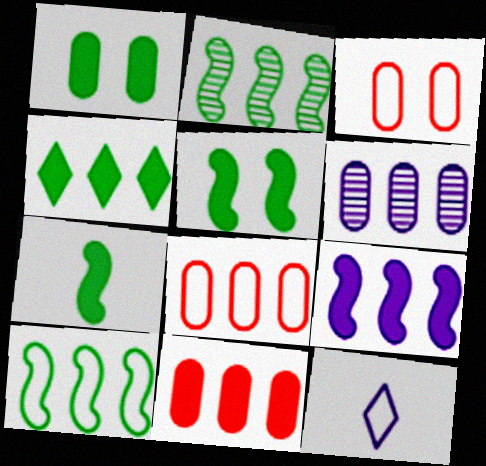[[1, 4, 7], 
[3, 10, 12], 
[4, 9, 11]]